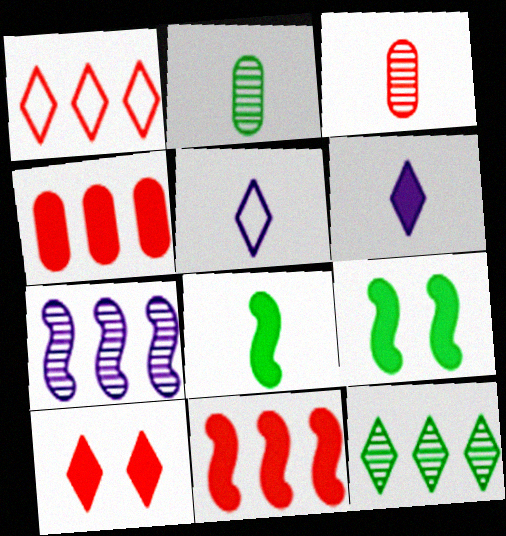[[3, 5, 8], 
[4, 6, 9], 
[5, 10, 12]]